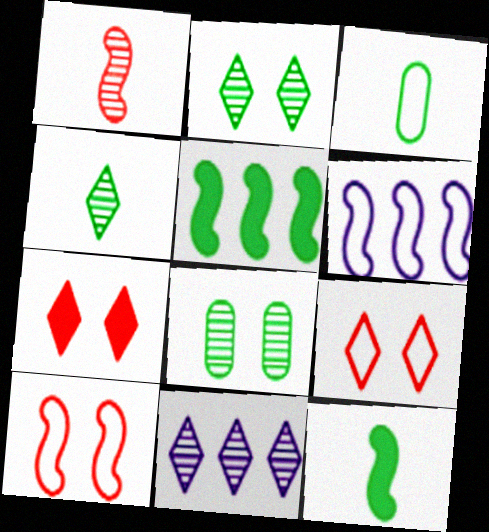[[1, 8, 11], 
[2, 3, 5], 
[3, 4, 12], 
[3, 6, 9]]